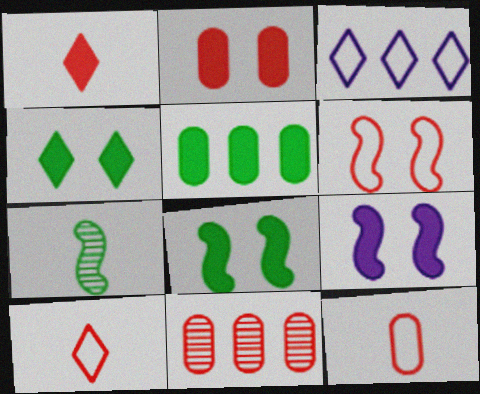[[1, 5, 9], 
[1, 6, 11], 
[2, 3, 7], 
[2, 4, 9], 
[2, 11, 12]]